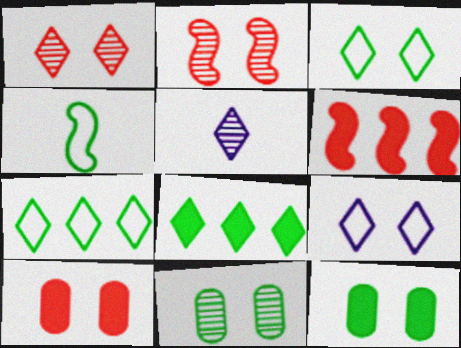[[2, 9, 12], 
[4, 8, 11]]